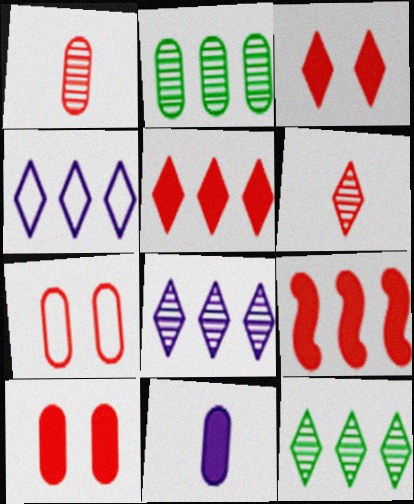[[2, 4, 9], 
[2, 7, 11], 
[4, 5, 12], 
[6, 7, 9]]